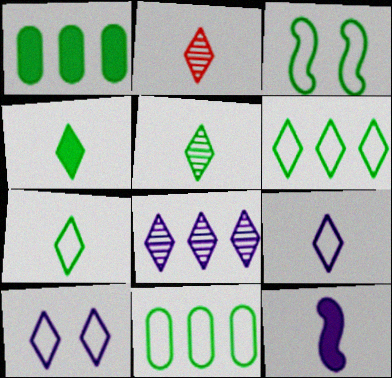[[1, 3, 5], 
[2, 4, 9], 
[3, 7, 11], 
[4, 5, 7]]